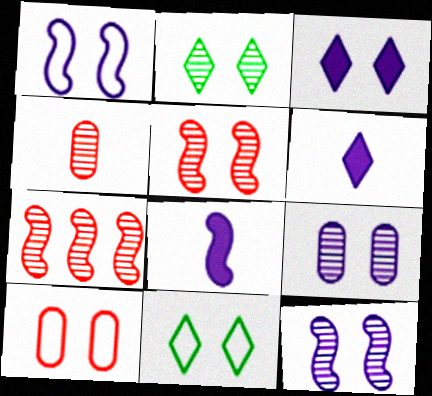[[1, 3, 9], 
[1, 10, 11], 
[2, 5, 9]]